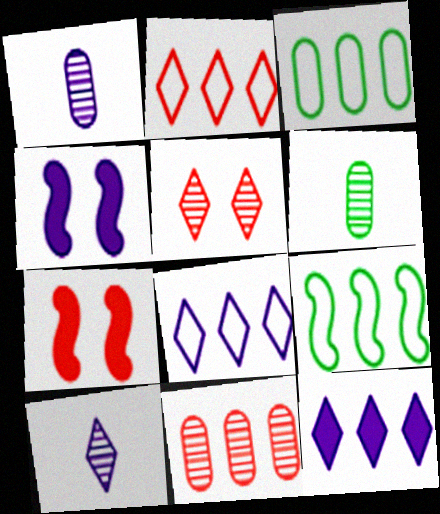[[1, 4, 8], 
[2, 4, 6], 
[3, 7, 10], 
[6, 7, 8], 
[9, 11, 12]]